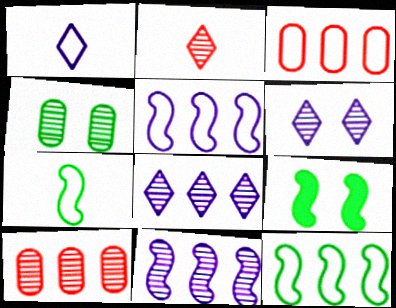[[1, 9, 10], 
[2, 4, 11]]